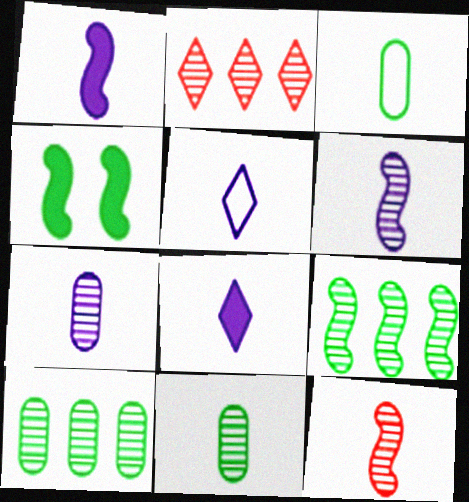[[1, 5, 7], 
[3, 8, 12]]